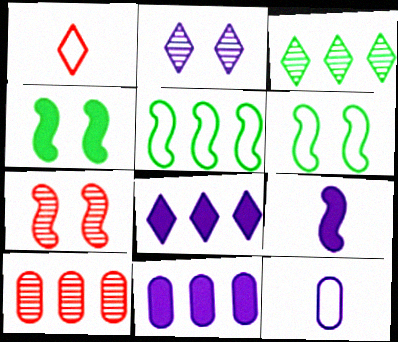[[5, 7, 9], 
[5, 8, 10]]